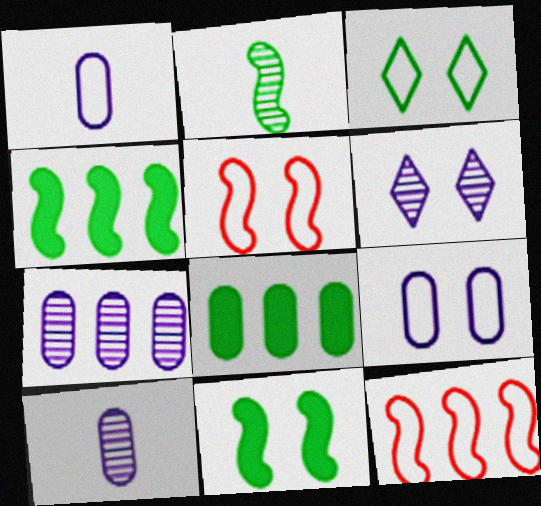[[1, 3, 12], 
[2, 3, 8], 
[3, 5, 9]]